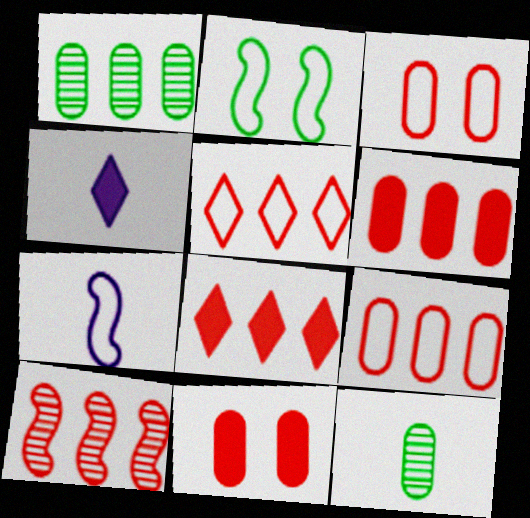[[5, 6, 10], 
[8, 9, 10]]